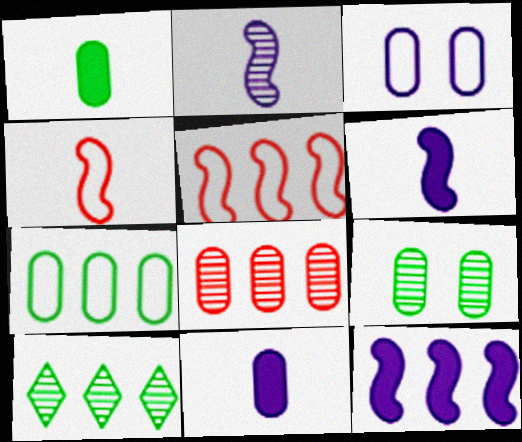[[1, 3, 8], 
[1, 7, 9]]